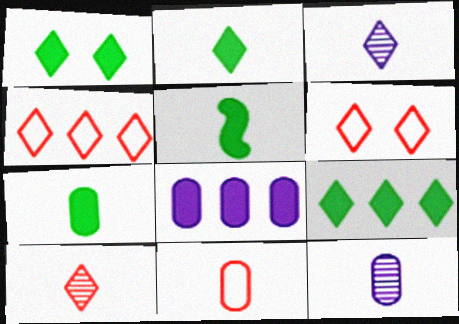[[1, 2, 9], 
[1, 3, 4], 
[2, 5, 7], 
[3, 5, 11], 
[3, 6, 9], 
[7, 11, 12]]